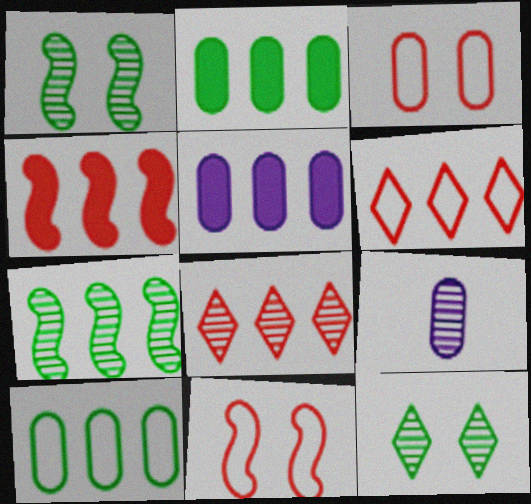[[1, 8, 9], 
[2, 3, 9], 
[5, 6, 7]]